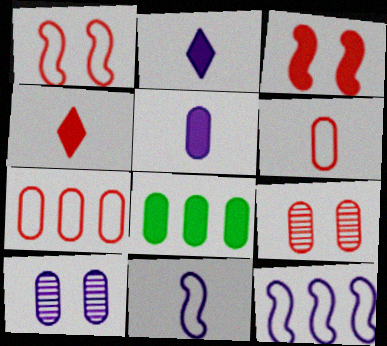[[2, 3, 8], 
[2, 10, 12], 
[6, 8, 10]]